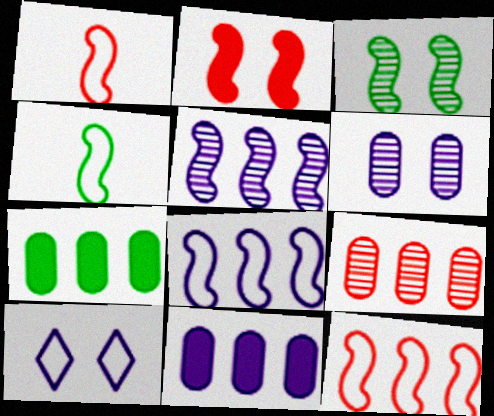[[2, 4, 5]]